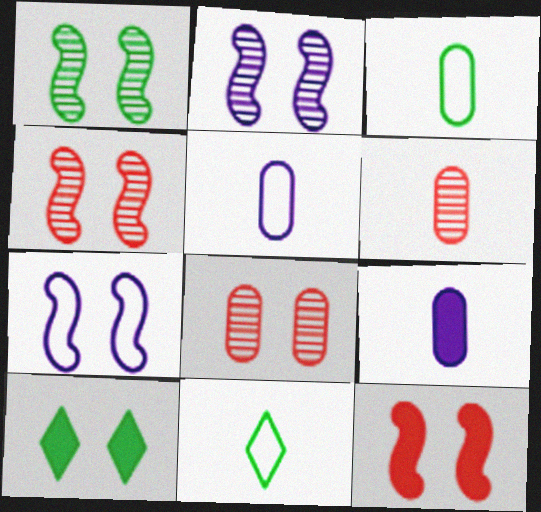[[1, 2, 4], 
[1, 7, 12], 
[3, 6, 9], 
[7, 8, 10]]